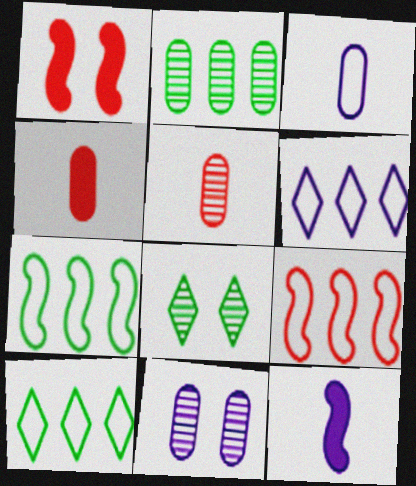[[2, 5, 11], 
[6, 11, 12]]